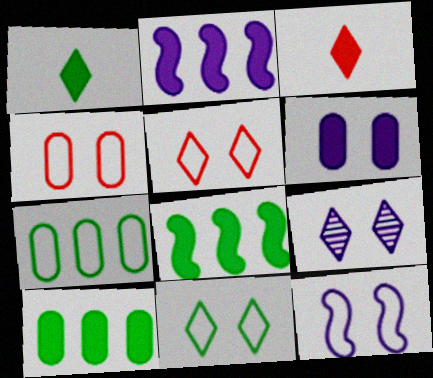[[3, 6, 8], 
[4, 11, 12], 
[6, 9, 12]]